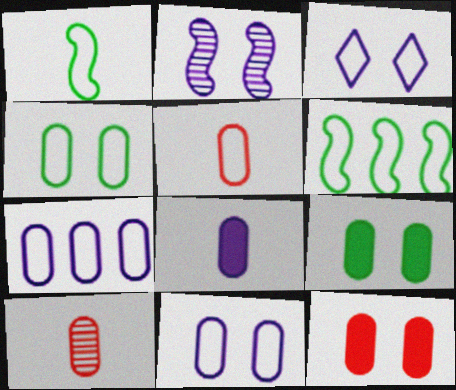[[3, 5, 6], 
[4, 5, 7], 
[7, 9, 10]]